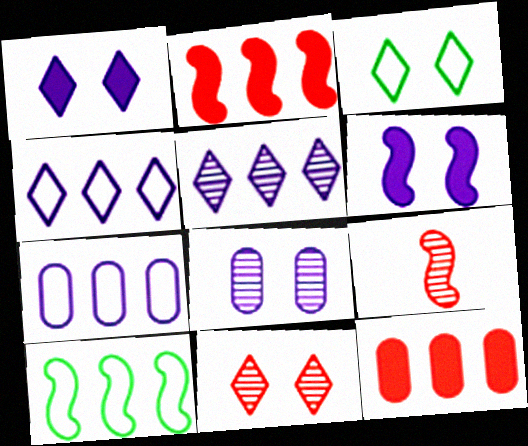[[1, 3, 11], 
[5, 10, 12], 
[6, 9, 10]]